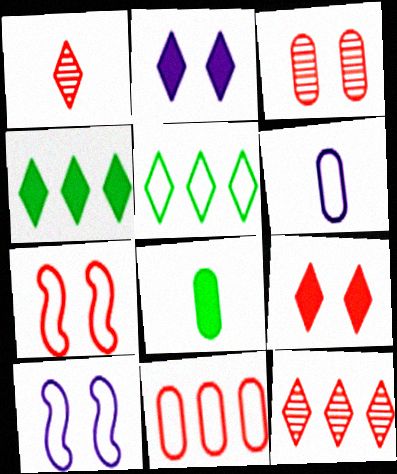[[1, 2, 5], 
[3, 7, 9], 
[5, 6, 7], 
[8, 10, 12]]